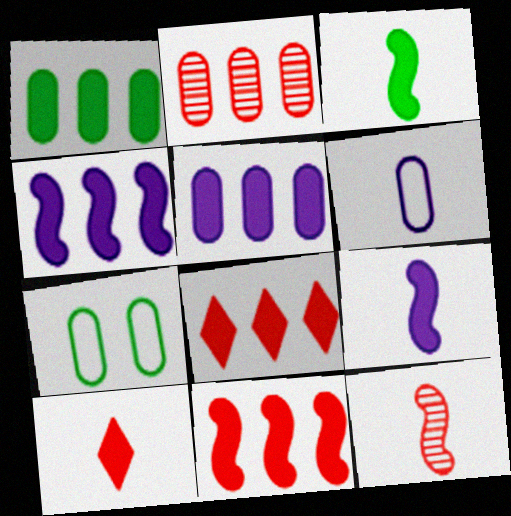[[1, 4, 8]]